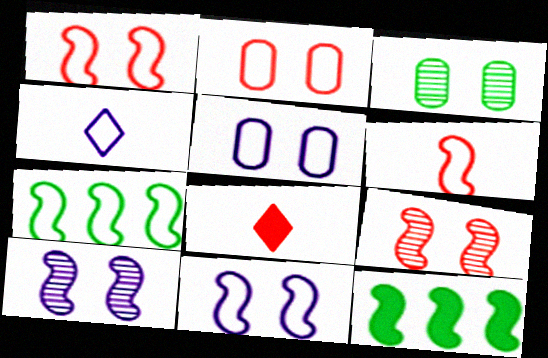[[2, 4, 7], 
[6, 7, 11], 
[6, 10, 12]]